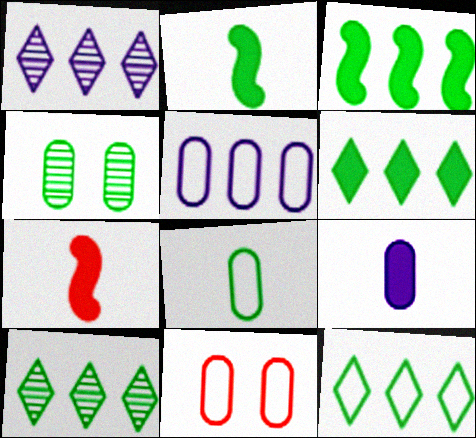[[1, 2, 11], 
[2, 4, 12], 
[5, 8, 11], 
[6, 10, 12]]